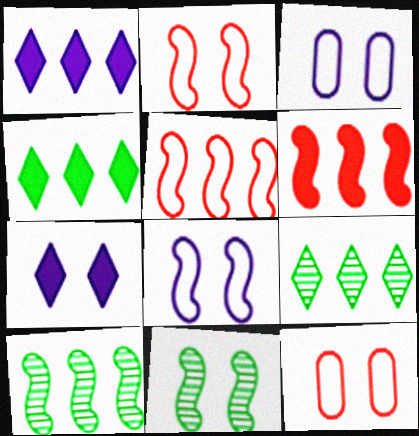[[7, 11, 12]]